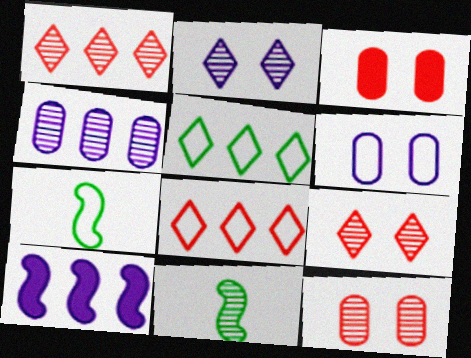[[4, 9, 11], 
[6, 7, 8]]